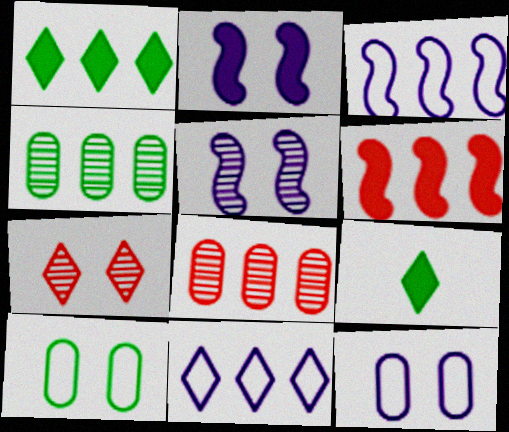[[1, 3, 8], 
[2, 7, 10], 
[4, 6, 11], 
[7, 9, 11]]